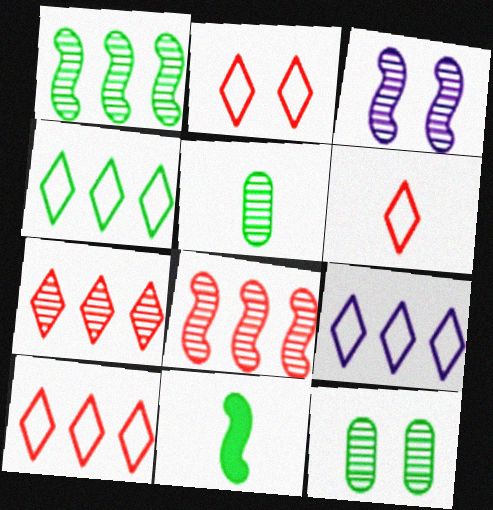[[2, 6, 10], 
[3, 5, 7], 
[4, 9, 10], 
[4, 11, 12]]